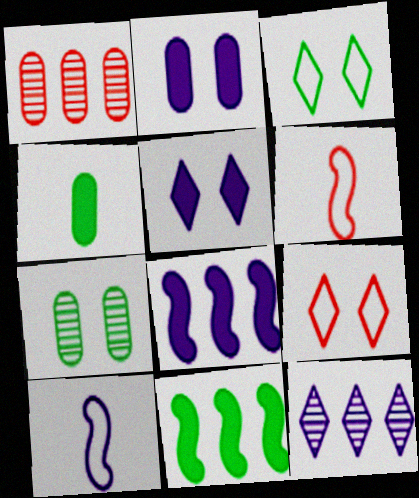[[2, 10, 12]]